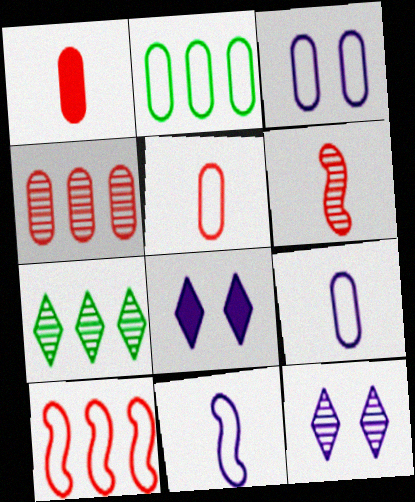[[2, 3, 5], 
[2, 6, 8]]